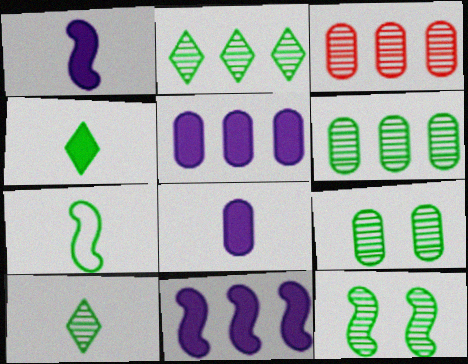[[6, 10, 12]]